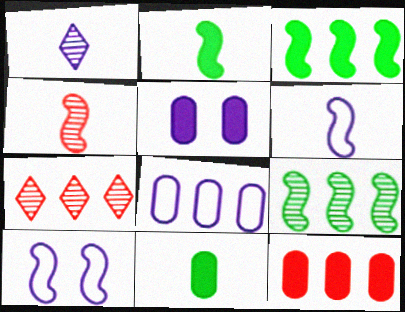[[2, 4, 6], 
[3, 4, 10], 
[3, 7, 8], 
[5, 11, 12], 
[7, 10, 11]]